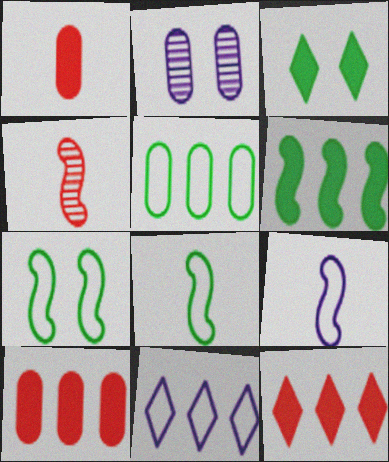[[1, 2, 5], 
[2, 8, 12]]